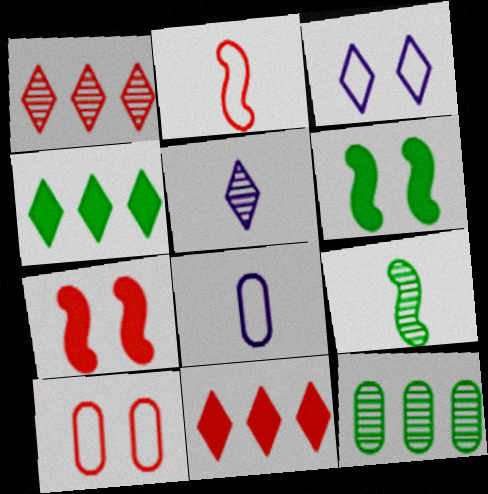[[1, 6, 8]]